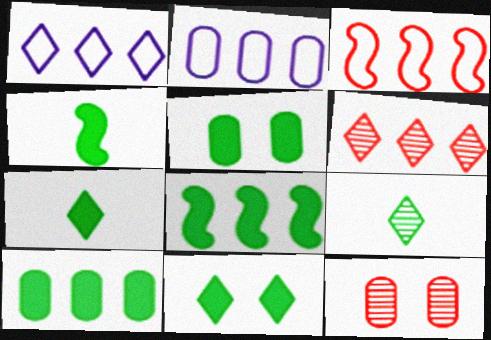[[1, 4, 12], 
[2, 6, 8], 
[4, 10, 11], 
[5, 7, 8]]